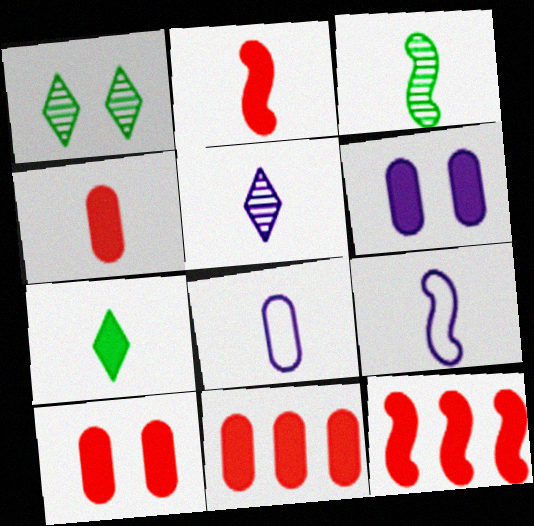[[1, 8, 12], 
[1, 9, 11], 
[2, 3, 9], 
[4, 10, 11], 
[6, 7, 12]]